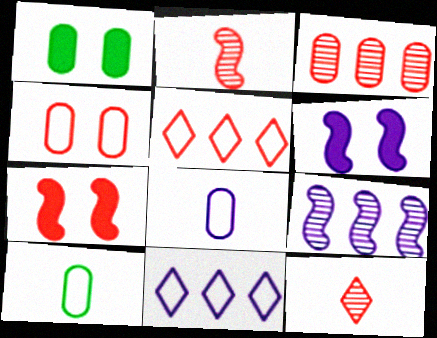[[1, 2, 11], 
[1, 3, 8]]